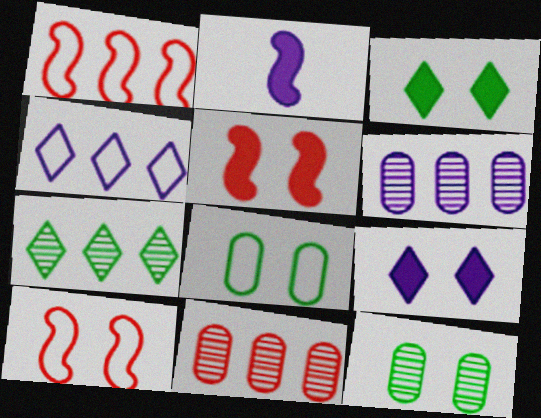[[9, 10, 12]]